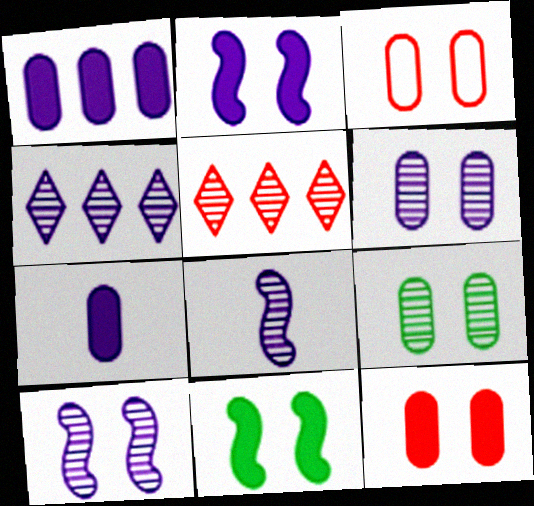[[4, 6, 8], 
[5, 8, 9]]